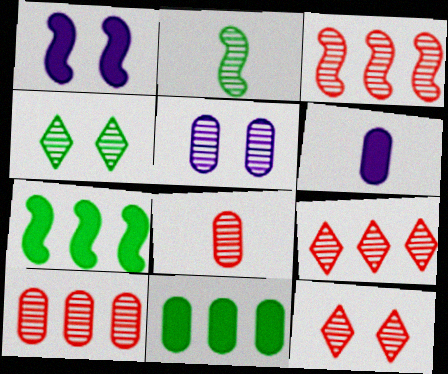[[2, 5, 9], 
[3, 8, 12], 
[3, 9, 10]]